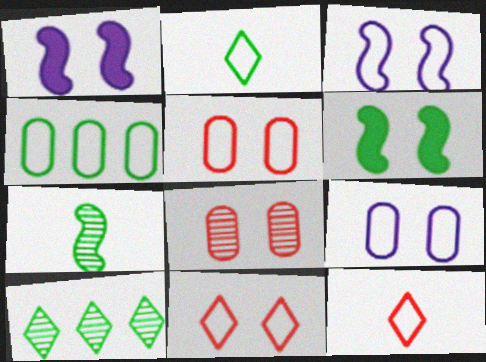[[3, 4, 12]]